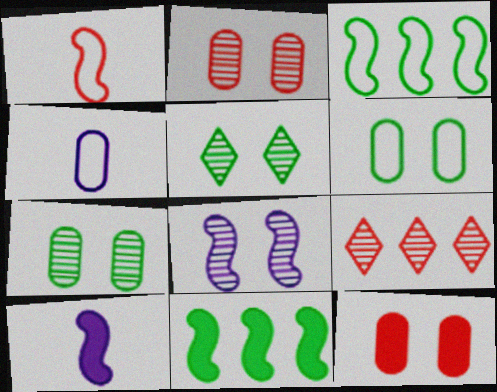[[1, 8, 11], 
[1, 9, 12], 
[2, 5, 8], 
[6, 9, 10]]